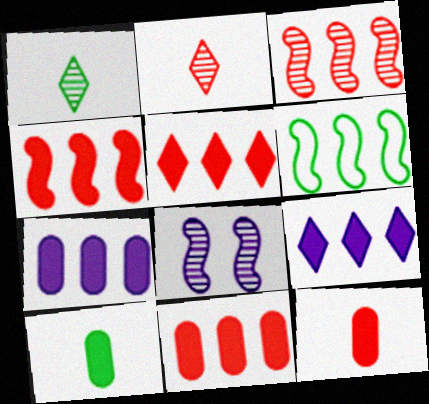[[4, 5, 11]]